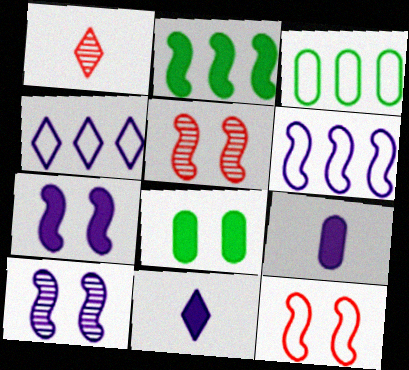[[1, 3, 7], 
[1, 6, 8], 
[3, 5, 11], 
[4, 9, 10]]